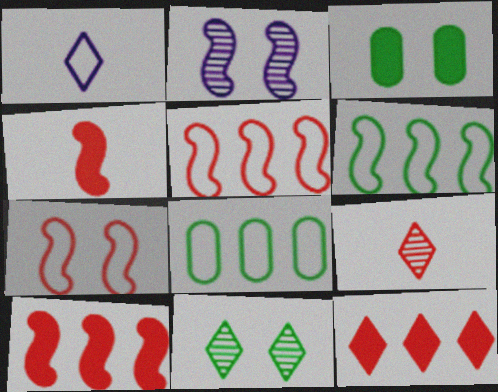[[1, 7, 8], 
[1, 11, 12], 
[2, 4, 6]]